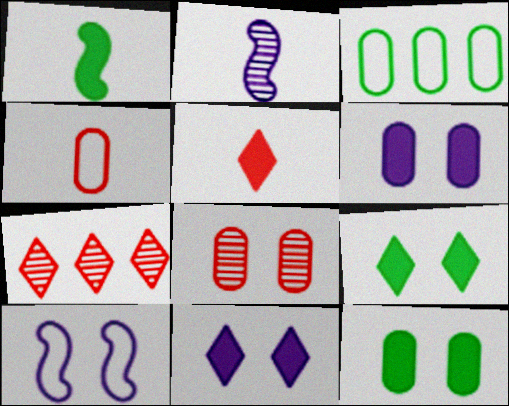[[8, 9, 10]]